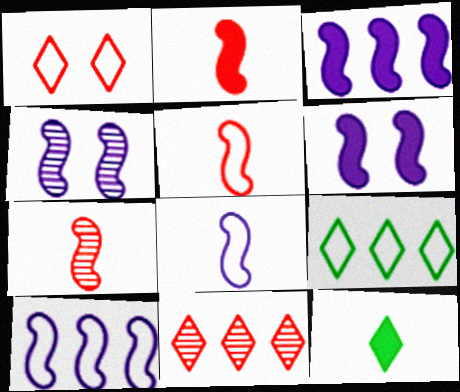[[2, 5, 7], 
[3, 4, 8]]